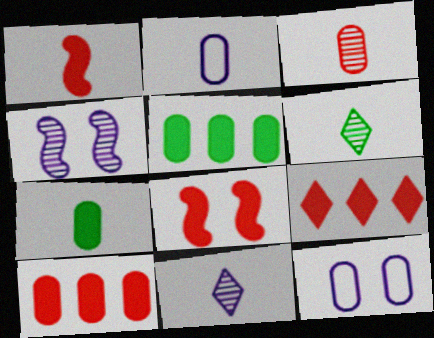[[1, 2, 6], 
[2, 3, 7], 
[3, 5, 12]]